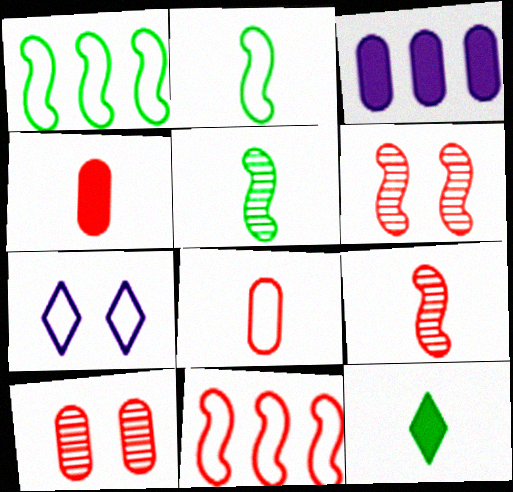[[1, 7, 8]]